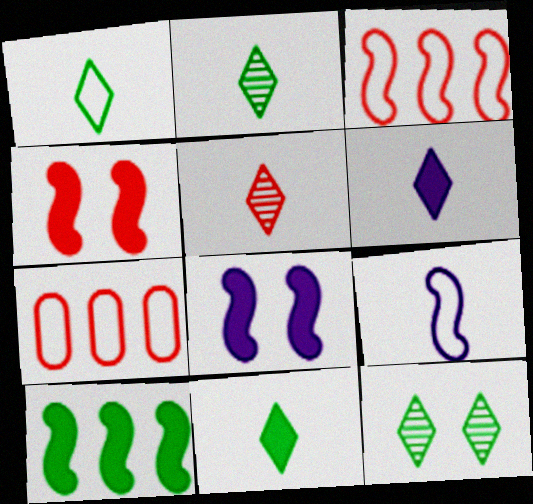[[1, 2, 11], 
[1, 5, 6], 
[2, 7, 8], 
[4, 5, 7]]